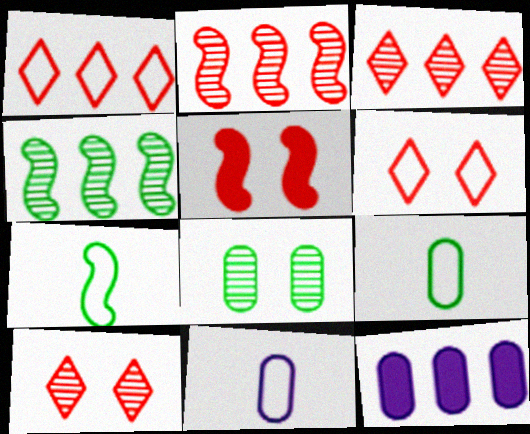[[1, 4, 12], 
[7, 10, 12]]